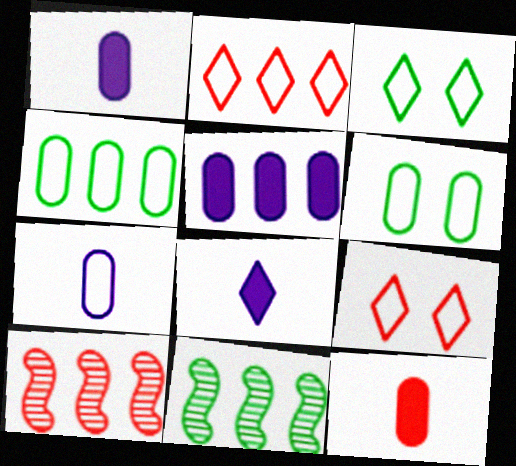[[1, 3, 10], 
[1, 9, 11], 
[2, 5, 11], 
[6, 8, 10], 
[9, 10, 12]]